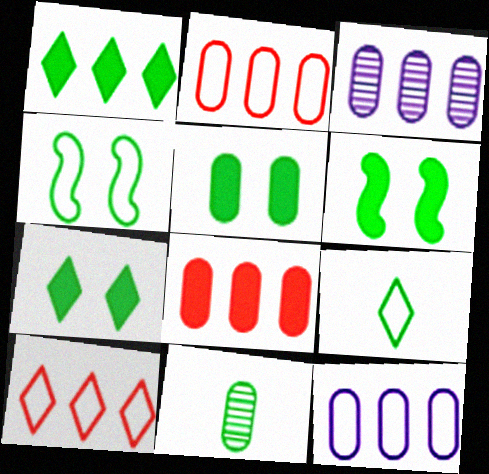[[1, 4, 11], 
[5, 6, 7]]